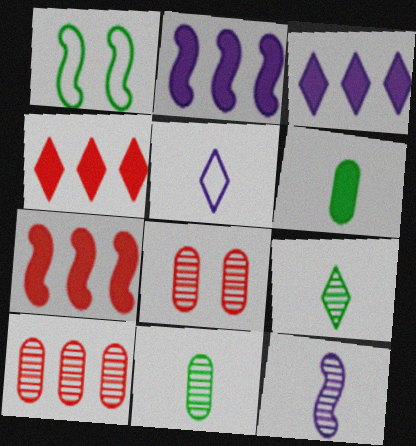[[1, 7, 12]]